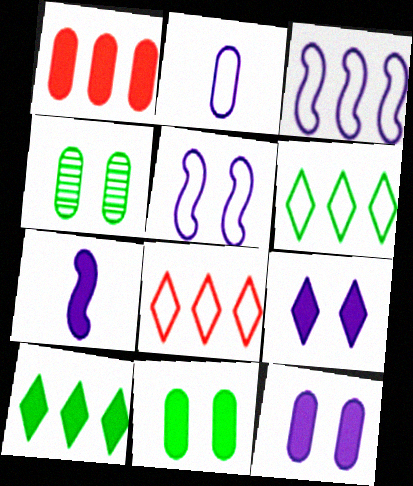[[1, 2, 4], 
[4, 7, 8]]